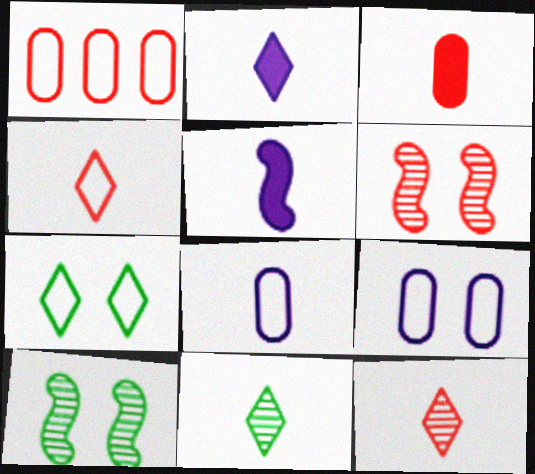[[1, 2, 10], 
[2, 4, 11]]